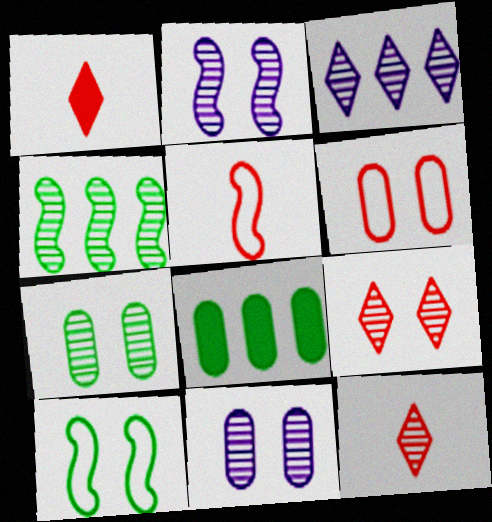[[2, 7, 9], 
[4, 11, 12]]